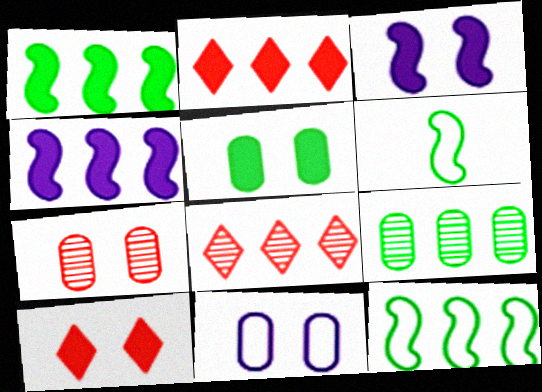[[3, 5, 10], 
[5, 7, 11]]